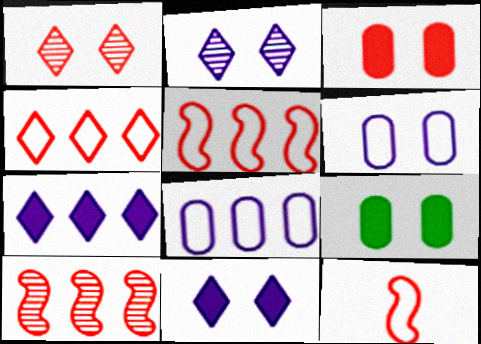[]